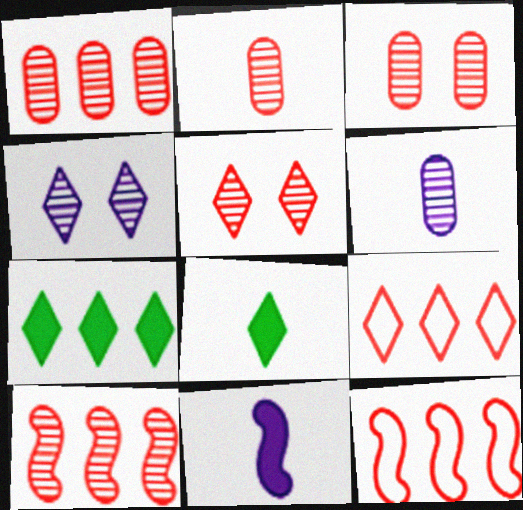[[1, 2, 3], 
[2, 5, 10], 
[4, 8, 9]]